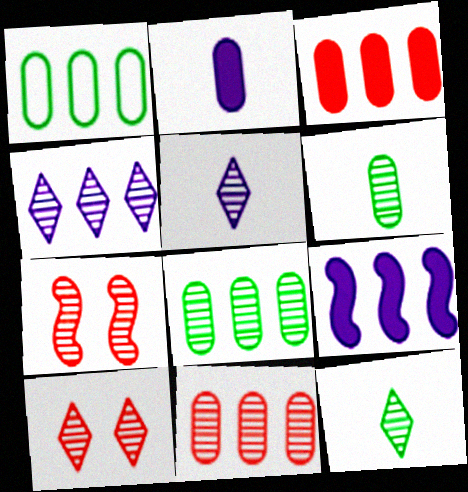[[4, 6, 7], 
[4, 10, 12], 
[5, 7, 8]]